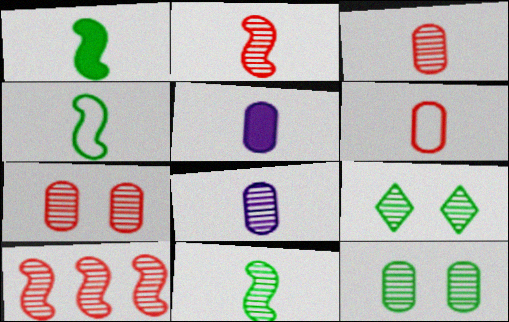[[1, 4, 11], 
[8, 9, 10]]